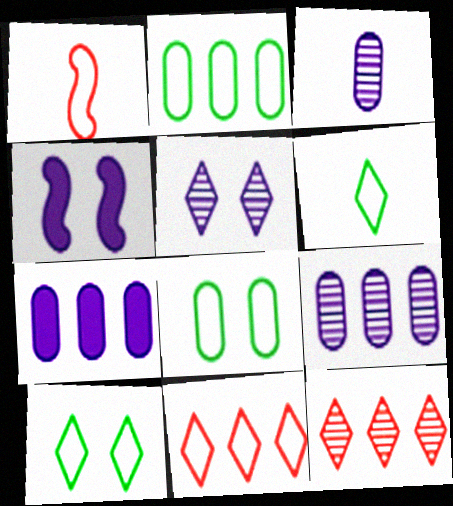[]